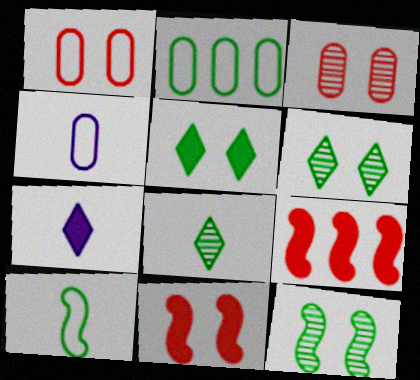[[1, 2, 4], 
[4, 6, 9]]